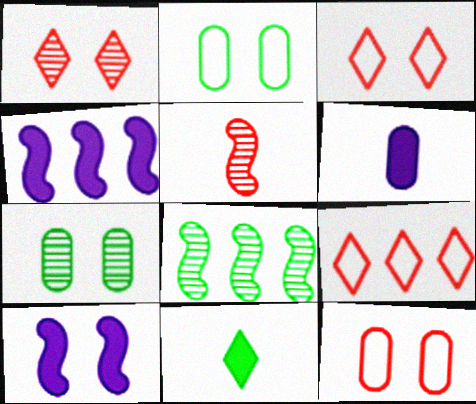[[1, 2, 10], 
[2, 8, 11], 
[3, 6, 8], 
[3, 7, 10]]